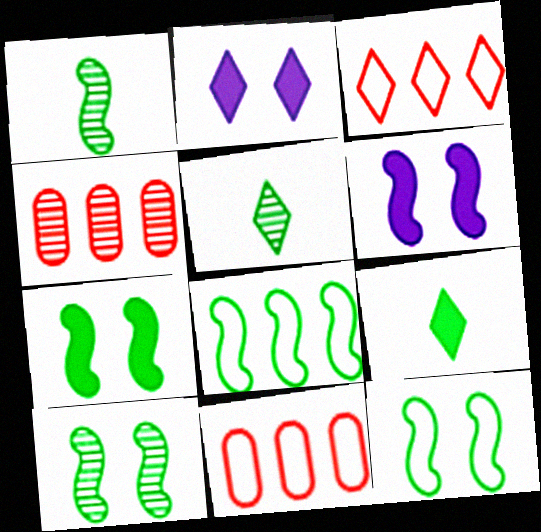[[1, 2, 11], 
[1, 7, 8], 
[2, 3, 5], 
[5, 6, 11], 
[7, 10, 12]]